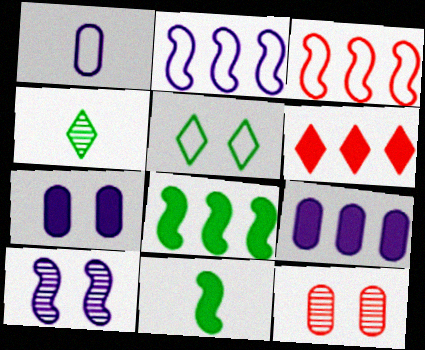[[1, 3, 5], 
[3, 4, 7], 
[3, 10, 11], 
[6, 7, 11], 
[6, 8, 9]]